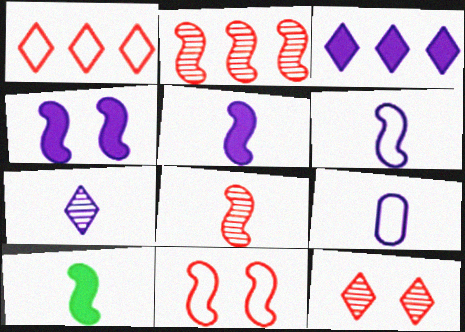[[5, 7, 9], 
[6, 8, 10]]